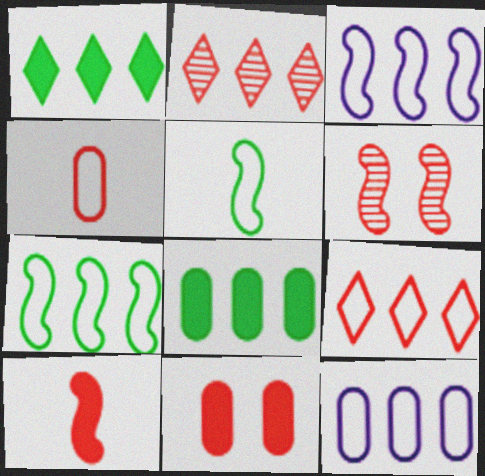[[2, 3, 8], 
[7, 9, 12]]